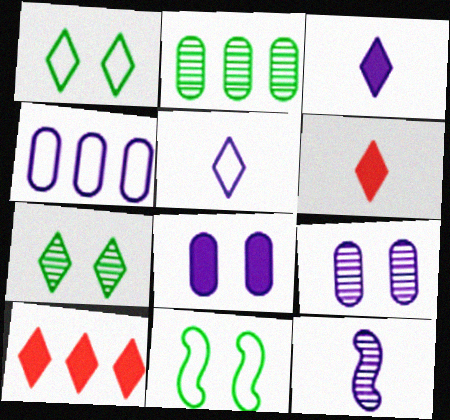[[5, 7, 10]]